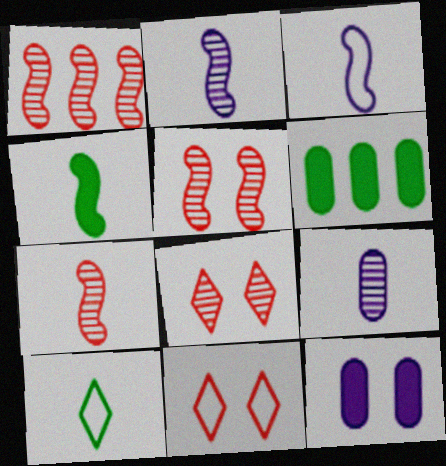[[1, 5, 7], 
[1, 10, 12], 
[2, 6, 11], 
[3, 4, 7], 
[3, 6, 8]]